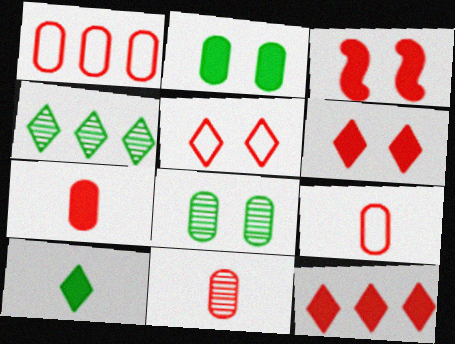[[3, 7, 12], 
[7, 9, 11]]